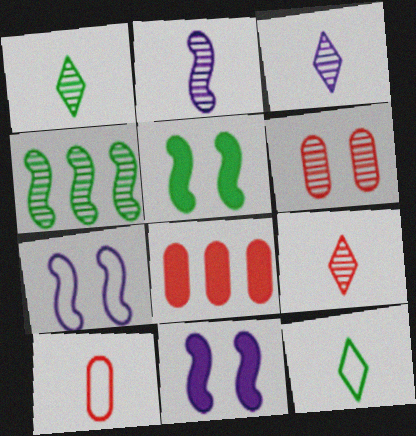[[1, 3, 9], 
[1, 7, 8], 
[3, 4, 6], 
[6, 8, 10]]